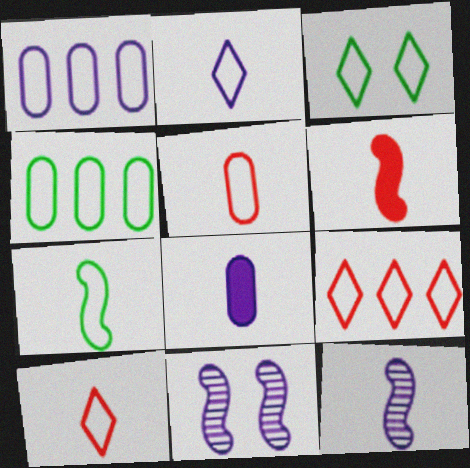[[2, 3, 9], 
[2, 5, 7], 
[2, 8, 12], 
[3, 4, 7], 
[6, 7, 12]]